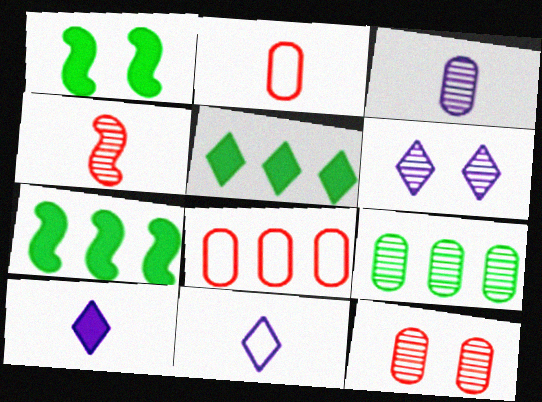[[2, 6, 7], 
[3, 9, 12], 
[4, 6, 9], 
[7, 11, 12]]